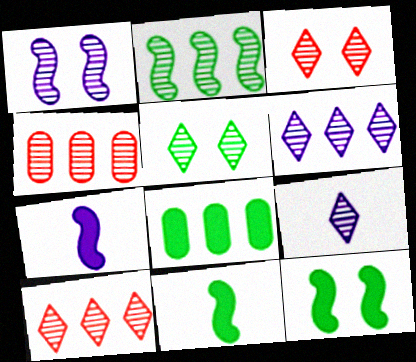[[2, 4, 6], 
[5, 9, 10]]